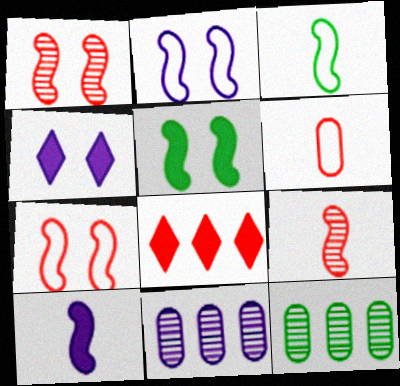[[1, 2, 5], 
[1, 6, 8], 
[3, 9, 10]]